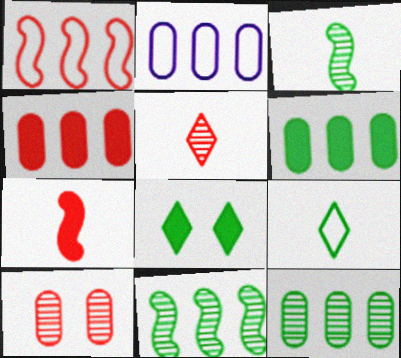[[2, 4, 12]]